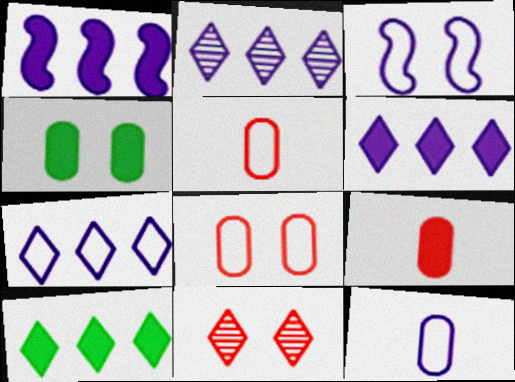[[2, 6, 7], 
[3, 4, 11], 
[3, 7, 12]]